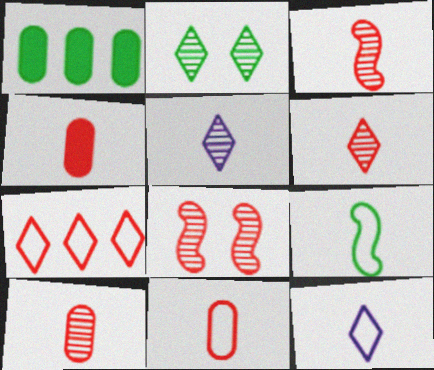[[1, 2, 9], 
[1, 8, 12], 
[3, 6, 10], 
[4, 5, 9], 
[4, 7, 8], 
[4, 10, 11], 
[9, 11, 12]]